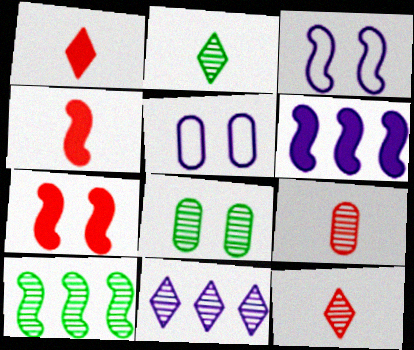[[1, 5, 10], 
[2, 8, 10], 
[3, 4, 10]]